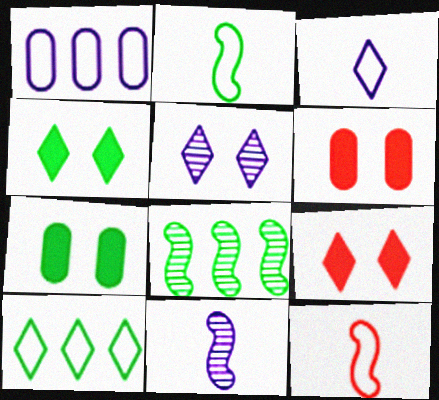[[3, 6, 8], 
[6, 10, 11]]